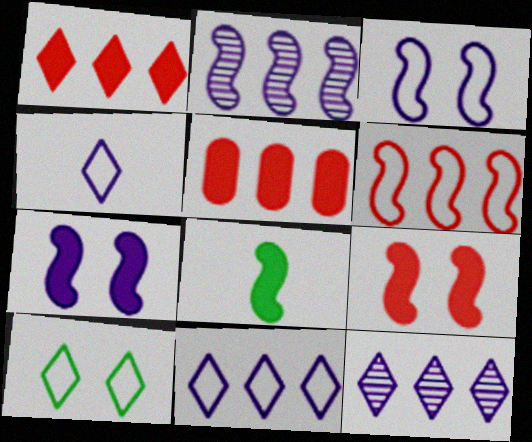[]